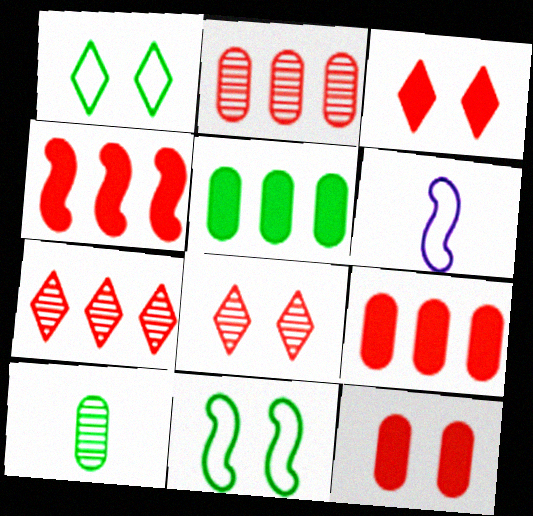[[5, 6, 8]]